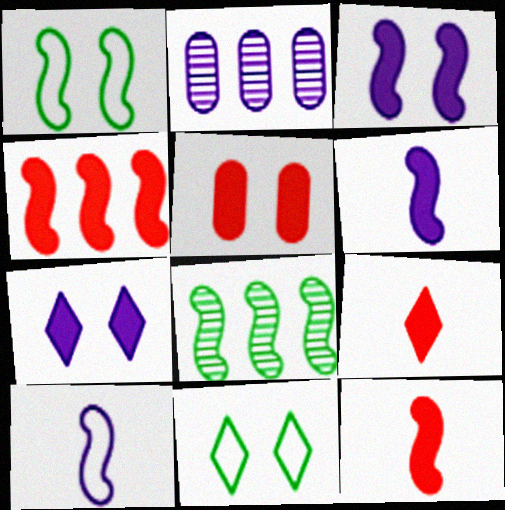[[1, 2, 9], 
[2, 7, 10], 
[2, 11, 12], 
[4, 5, 9]]